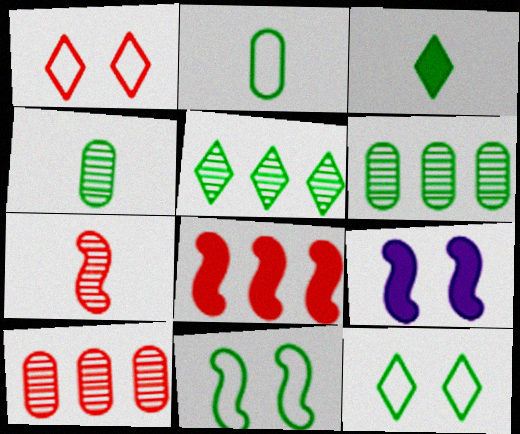[[3, 5, 12], 
[3, 6, 11]]